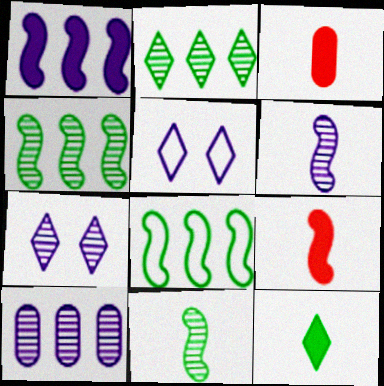[[3, 4, 5], 
[3, 7, 8], 
[6, 7, 10]]